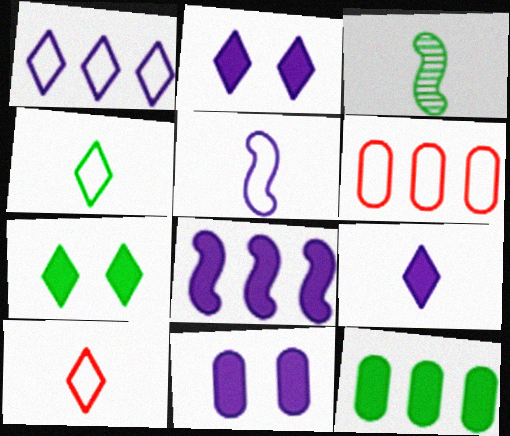[[2, 3, 6], 
[8, 9, 11]]